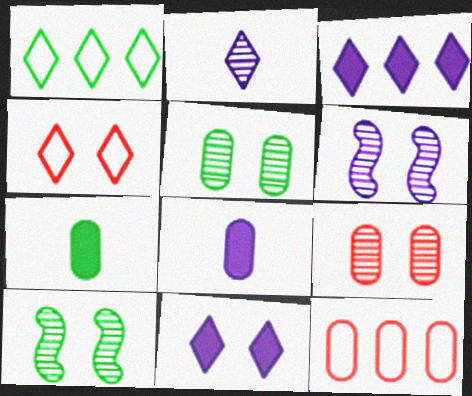[[1, 7, 10], 
[5, 8, 12]]